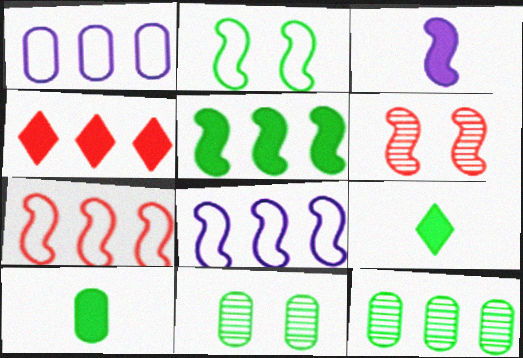[[1, 6, 9], 
[2, 9, 12], 
[4, 8, 12]]